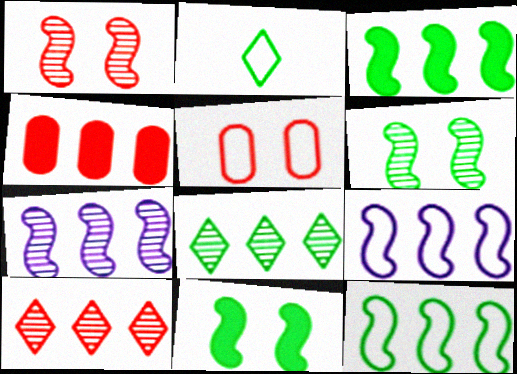[[2, 5, 9], 
[4, 8, 9]]